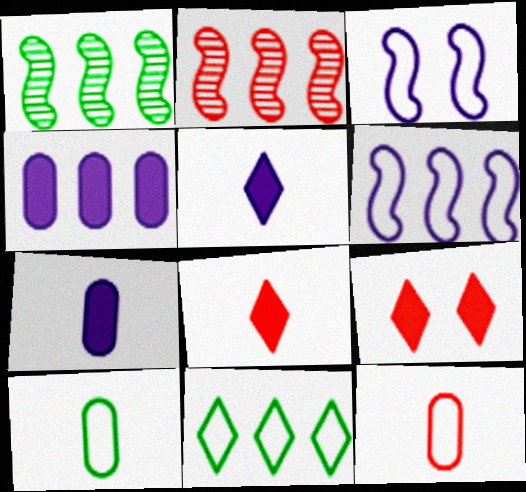[[2, 4, 11], 
[2, 9, 12], 
[3, 11, 12]]